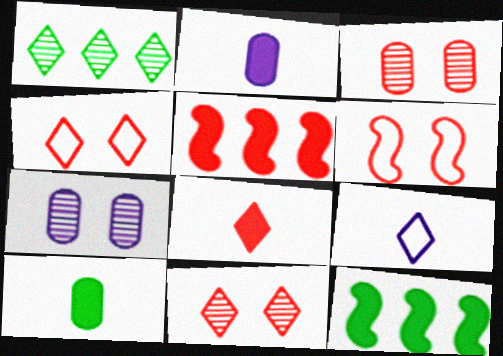[[1, 2, 6], 
[3, 9, 12]]